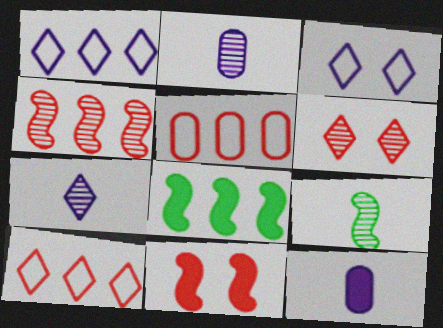[]